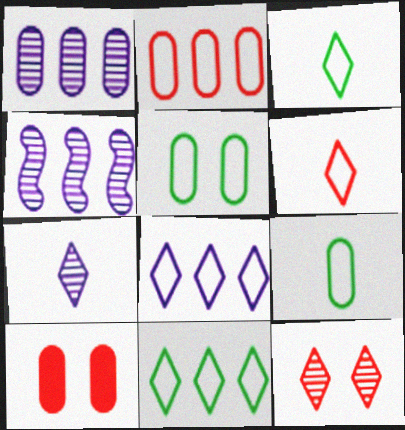[[1, 9, 10], 
[3, 4, 10]]